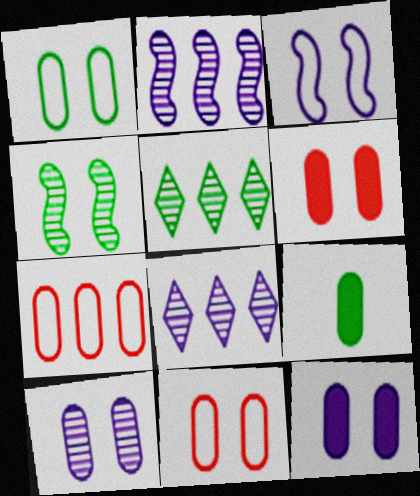[[1, 6, 10], 
[7, 9, 10]]